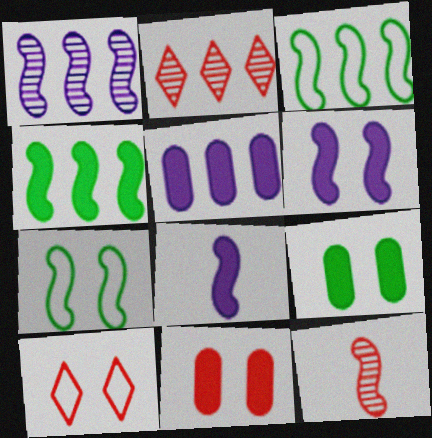[[2, 3, 5], 
[3, 6, 12]]